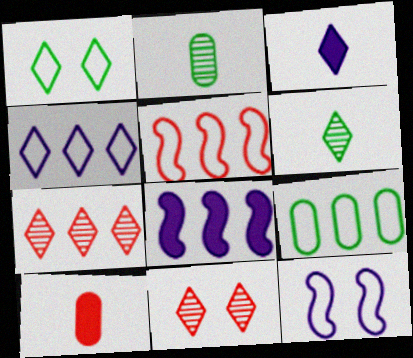[[1, 3, 7], 
[4, 5, 9], 
[5, 10, 11], 
[7, 8, 9]]